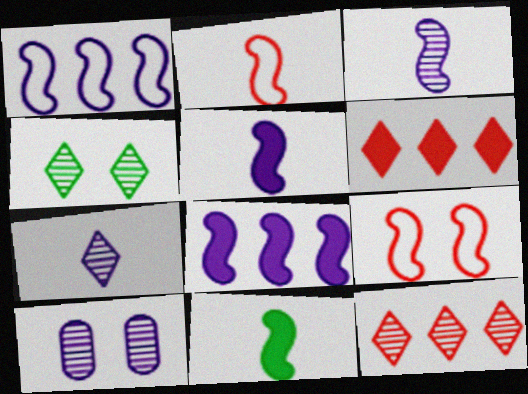[[2, 3, 11], 
[4, 7, 12]]